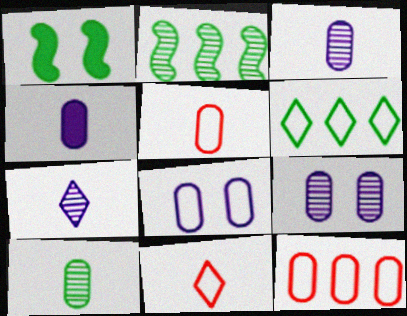[[1, 6, 10], 
[1, 7, 12], 
[4, 5, 10]]